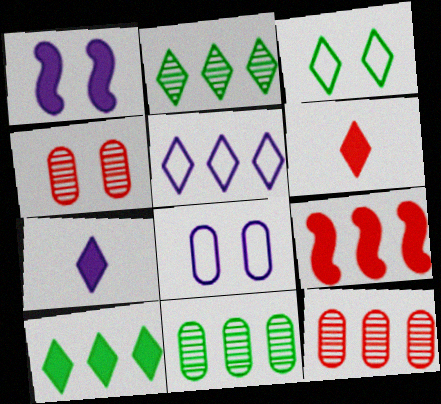[[1, 3, 4], 
[5, 9, 11]]